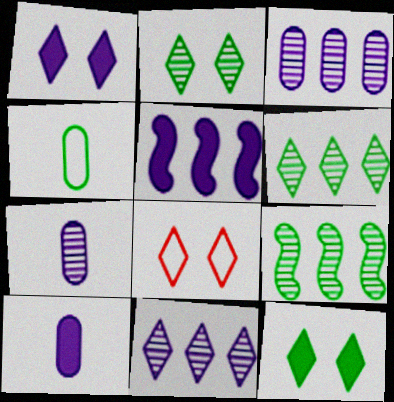[[1, 2, 8], 
[1, 5, 10], 
[4, 9, 12], 
[8, 9, 10]]